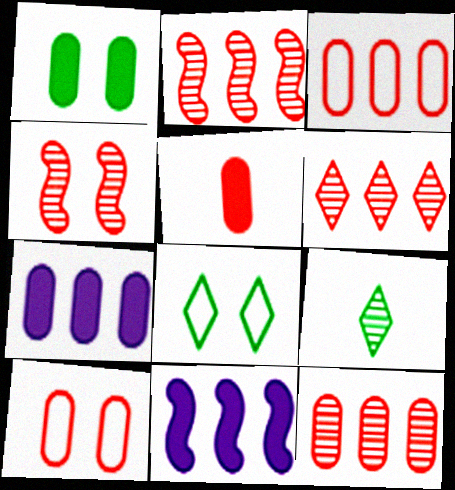[[1, 5, 7], 
[2, 6, 12], 
[5, 10, 12], 
[9, 10, 11]]